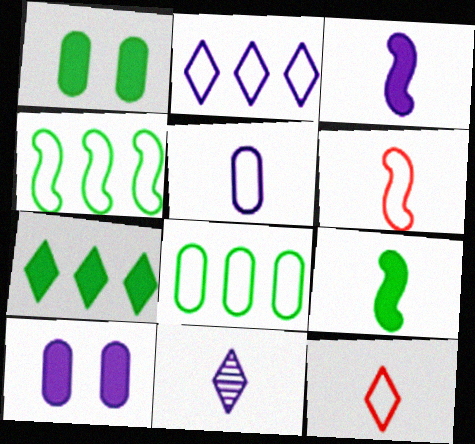[[1, 7, 9], 
[3, 5, 11]]